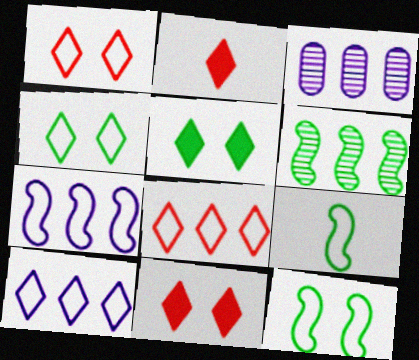[[2, 3, 12], 
[3, 9, 11]]